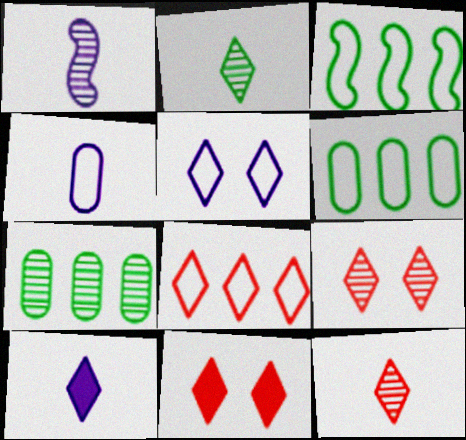[[1, 4, 10], 
[1, 6, 11], 
[1, 7, 9], 
[8, 11, 12]]